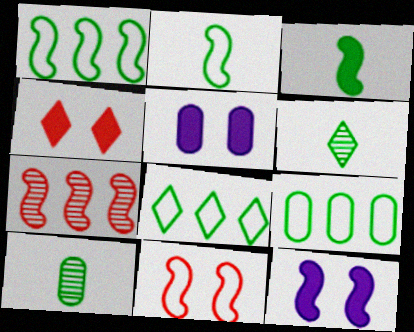[[1, 8, 9], 
[2, 7, 12]]